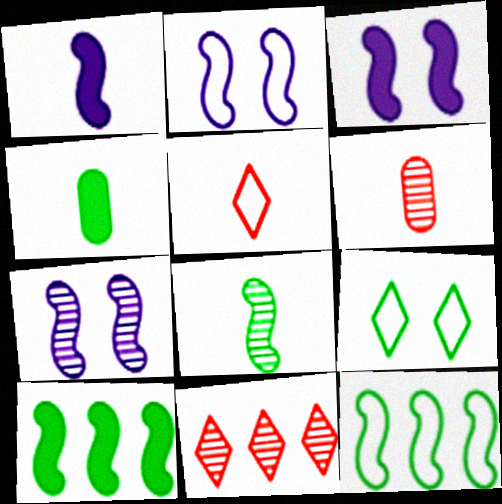[[2, 3, 7], 
[2, 4, 11]]